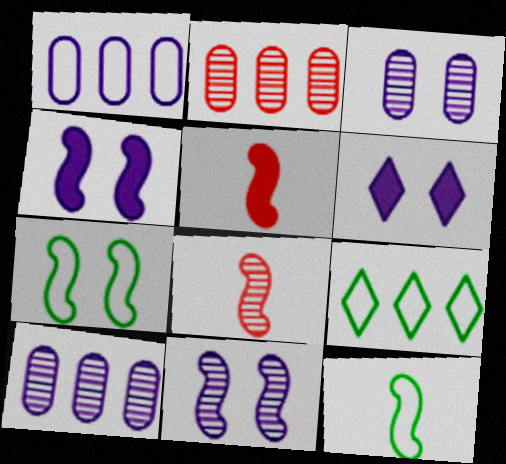[[2, 6, 12], 
[3, 5, 9]]